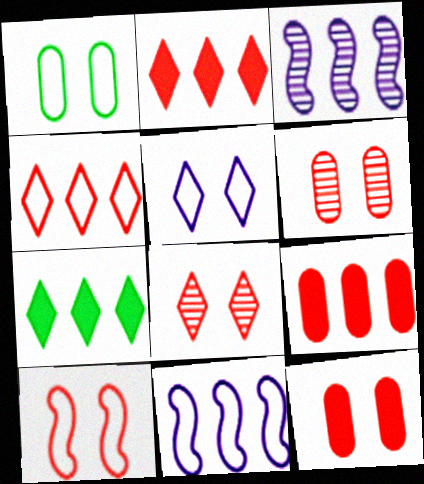[[1, 5, 10], 
[8, 10, 12]]